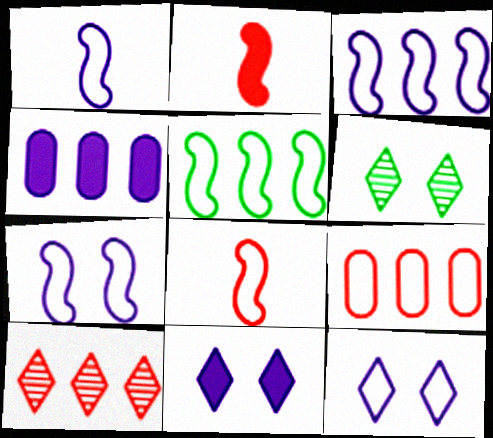[[1, 3, 7], 
[4, 5, 10], 
[4, 6, 8], 
[5, 7, 8]]